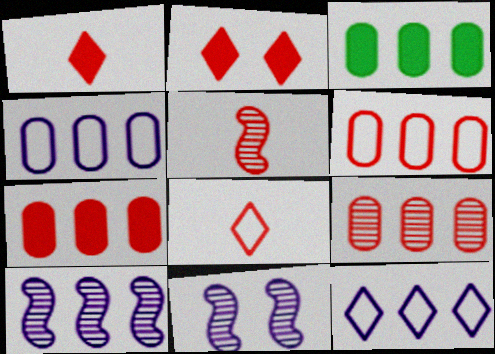[[2, 5, 6], 
[3, 4, 9], 
[3, 8, 11], 
[6, 7, 9]]